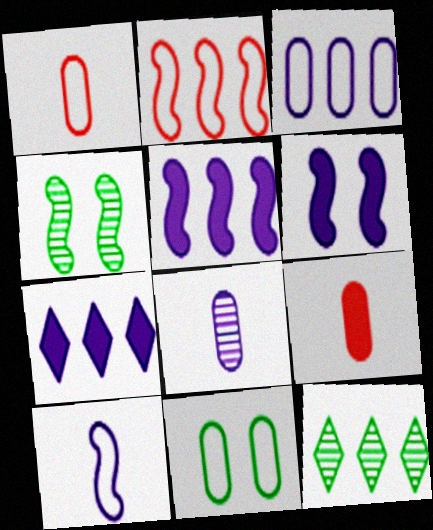[[1, 3, 11], 
[1, 4, 7], 
[1, 6, 12]]